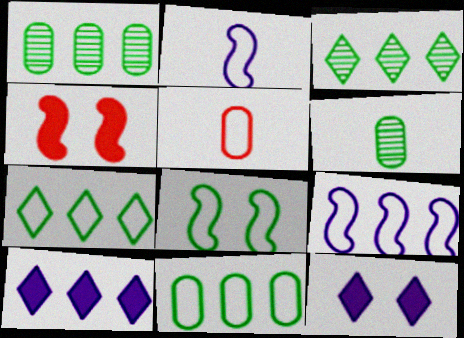[]